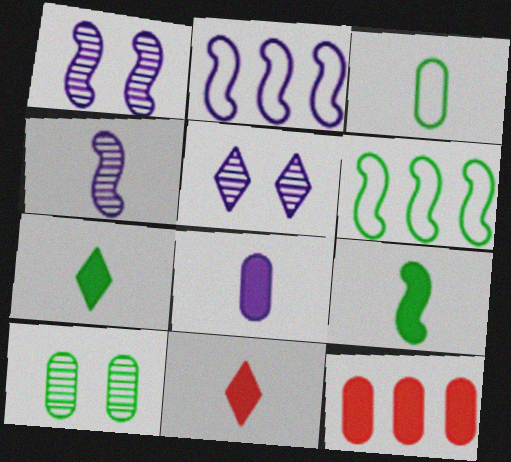[[2, 5, 8], 
[2, 10, 11], 
[3, 4, 11], 
[6, 7, 10], 
[8, 9, 11]]